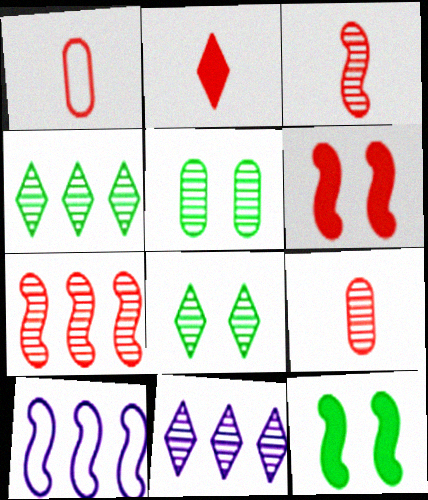[[1, 2, 3], 
[1, 11, 12], 
[2, 5, 10], 
[3, 5, 11], 
[3, 10, 12]]